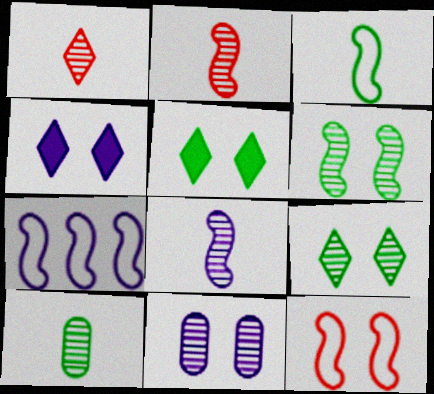[[1, 8, 10], 
[3, 7, 12], 
[5, 11, 12]]